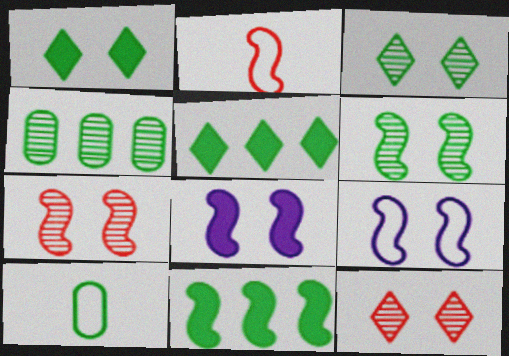[[3, 10, 11], 
[5, 6, 10]]